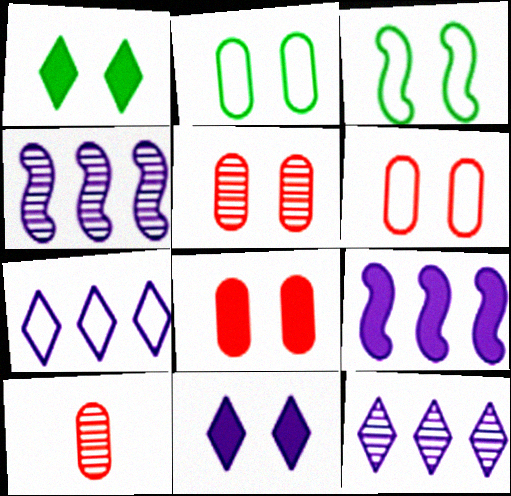[[3, 5, 11], 
[5, 6, 8]]